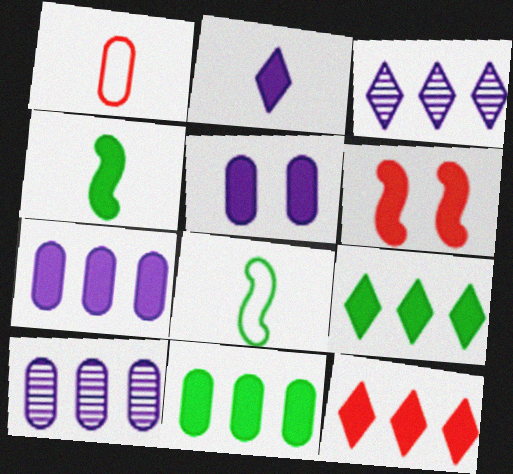[[2, 6, 11], 
[4, 5, 12]]